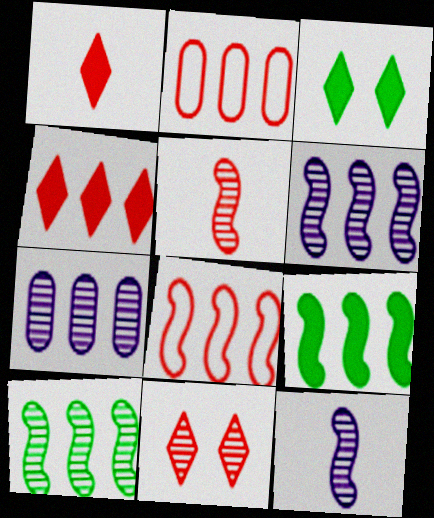[[2, 3, 12], 
[6, 8, 9]]